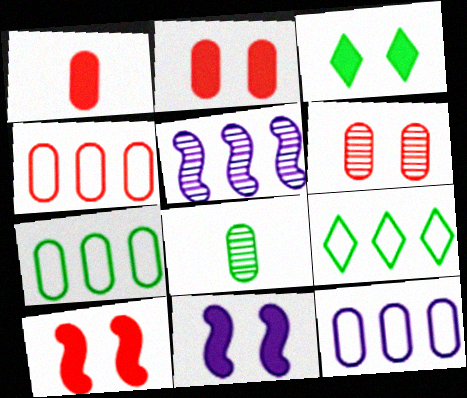[[1, 4, 6], 
[2, 3, 11], 
[2, 8, 12], 
[4, 7, 12]]